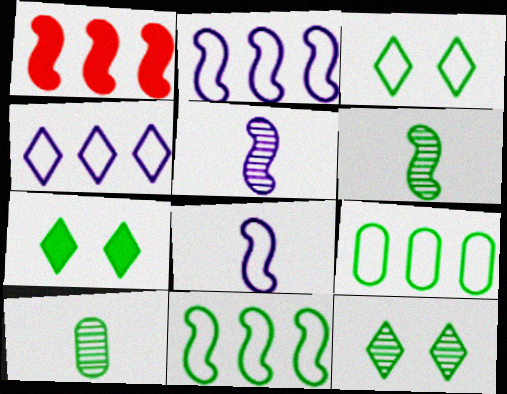[[3, 7, 12], 
[6, 7, 9], 
[7, 10, 11]]